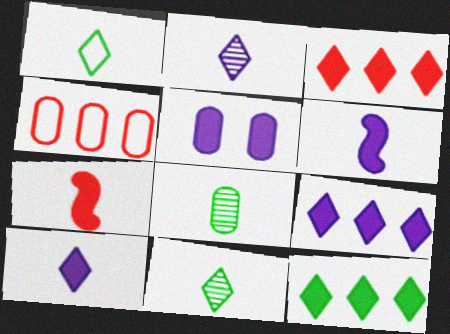[[3, 9, 12], 
[4, 5, 8], 
[5, 6, 9], 
[5, 7, 12]]